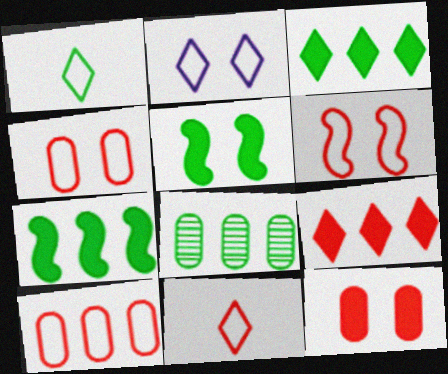[[1, 5, 8], 
[6, 10, 11]]